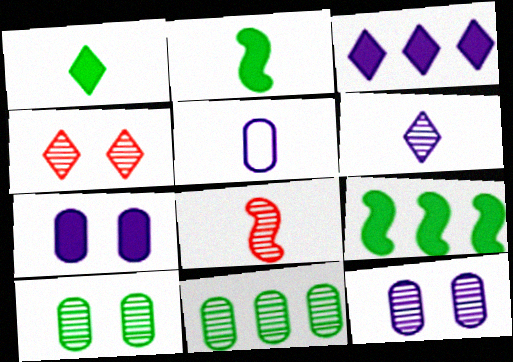[[1, 5, 8], 
[4, 5, 9]]